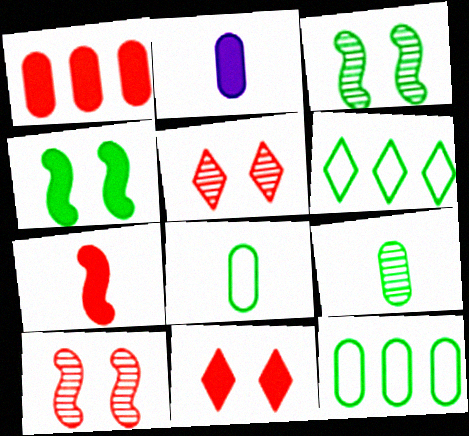[[1, 7, 11], 
[2, 6, 10], 
[4, 6, 9]]